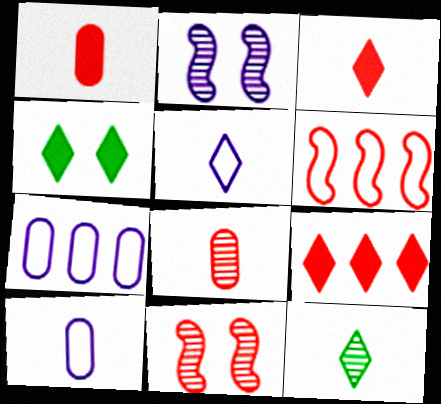[[3, 5, 12]]